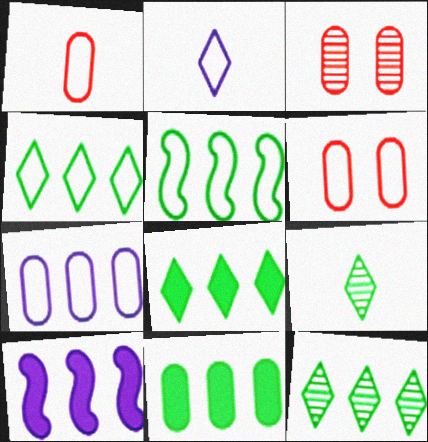[[2, 5, 6], 
[4, 8, 12], 
[5, 11, 12], 
[6, 9, 10]]